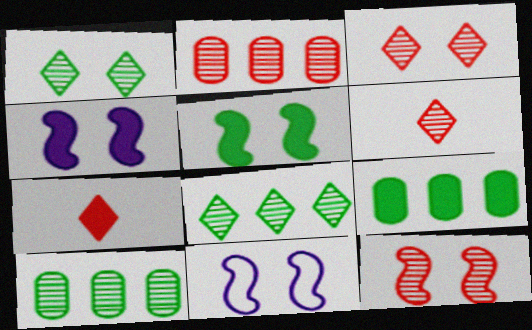[[2, 6, 12], 
[4, 7, 9], 
[5, 11, 12], 
[6, 9, 11], 
[7, 10, 11]]